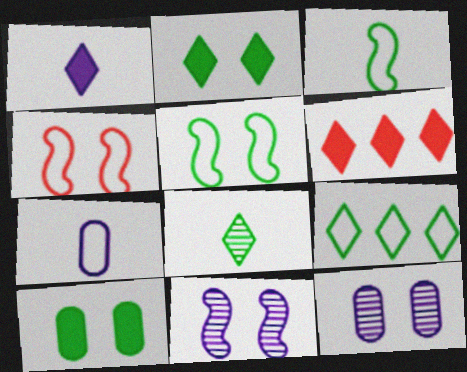[[1, 2, 6], 
[2, 4, 12], 
[2, 8, 9], 
[3, 6, 12], 
[4, 7, 9]]